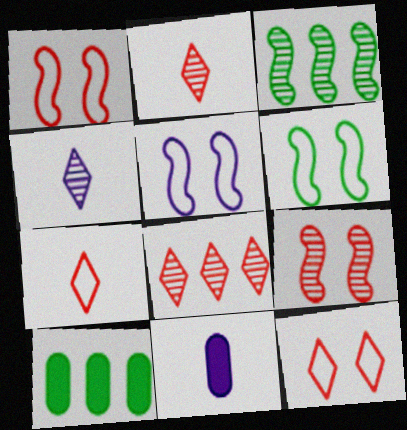[[1, 4, 10], 
[1, 5, 6], 
[2, 5, 10], 
[3, 11, 12], 
[6, 8, 11]]